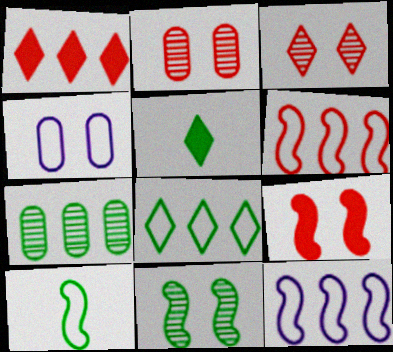[[1, 7, 12], 
[2, 5, 12]]